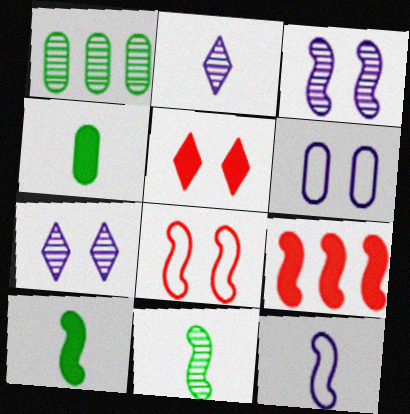[[1, 5, 12]]